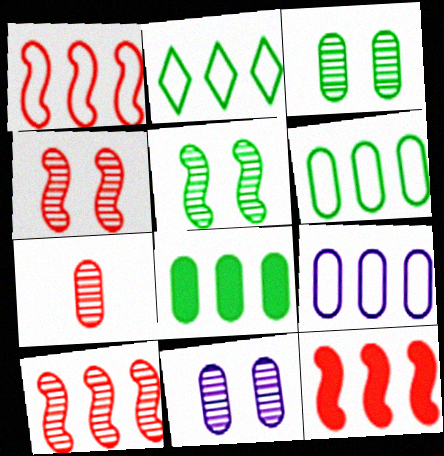[[1, 2, 9], 
[1, 10, 12]]